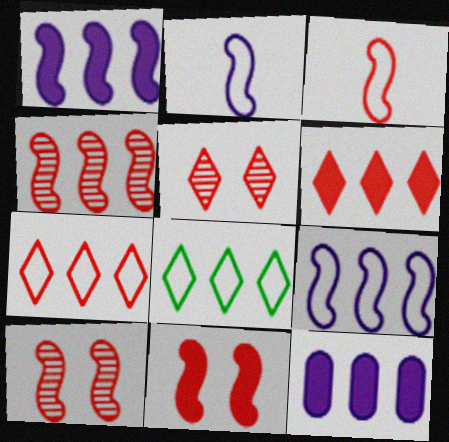[[3, 4, 11], 
[4, 8, 12]]